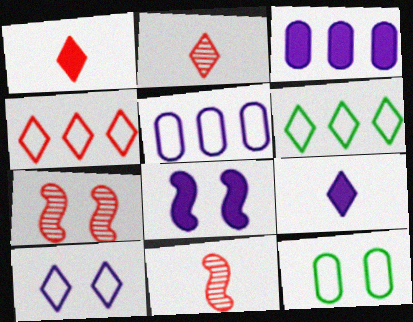[[3, 8, 9]]